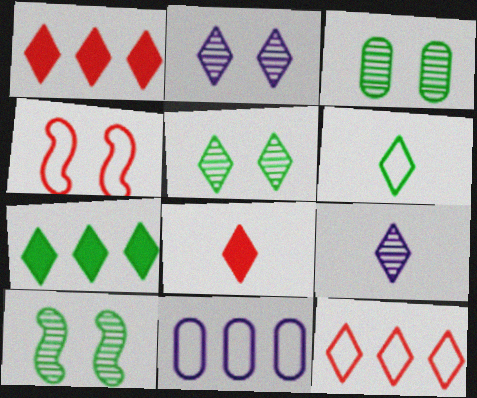[[1, 2, 6], 
[3, 5, 10], 
[4, 6, 11], 
[5, 6, 7], 
[6, 8, 9], 
[8, 10, 11]]